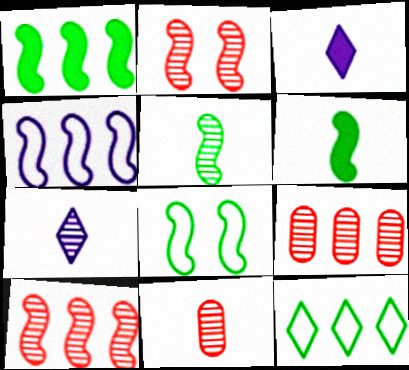[[1, 4, 10], 
[1, 5, 8], 
[2, 4, 6], 
[3, 8, 9], 
[5, 7, 11]]